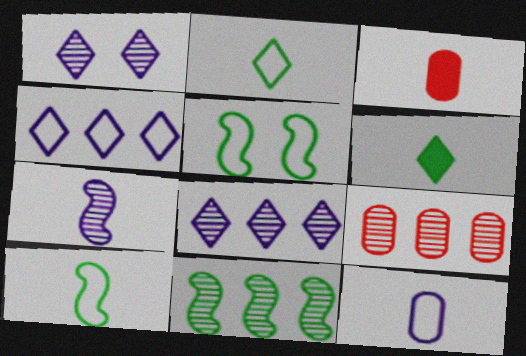[[2, 3, 7], 
[3, 5, 8], 
[8, 9, 11]]